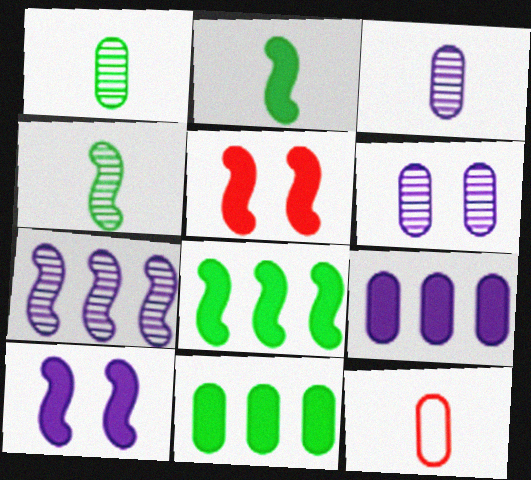[[6, 11, 12]]